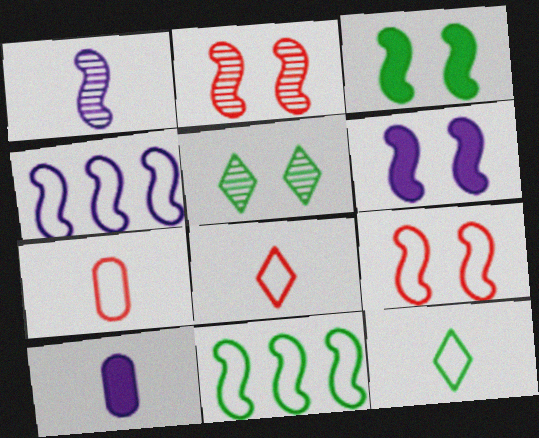[[1, 4, 6]]